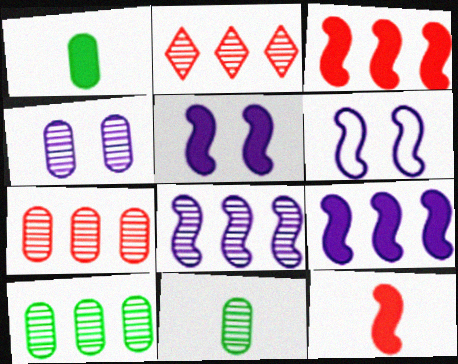[[1, 2, 6], 
[2, 8, 10], 
[4, 7, 11]]